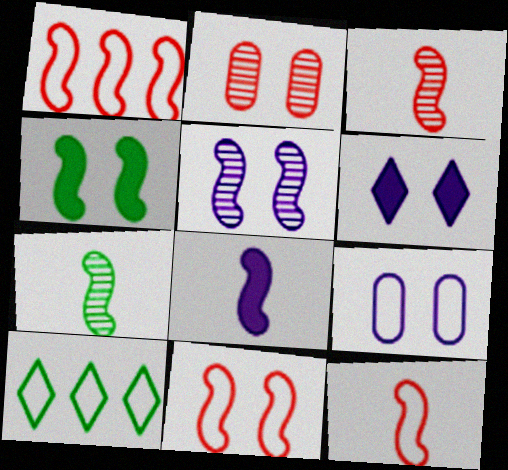[[1, 11, 12], 
[2, 8, 10], 
[4, 5, 11], 
[5, 6, 9], 
[7, 8, 12], 
[9, 10, 12]]